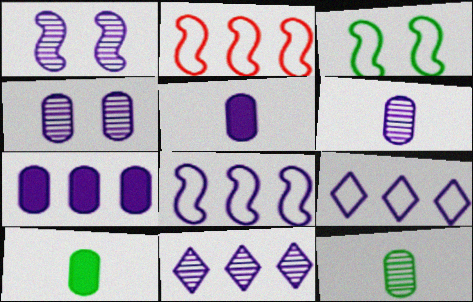[[1, 5, 9], 
[1, 6, 11], 
[7, 8, 11]]